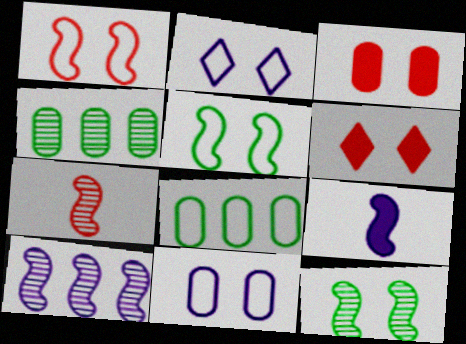[[2, 3, 12], 
[6, 11, 12], 
[7, 10, 12]]